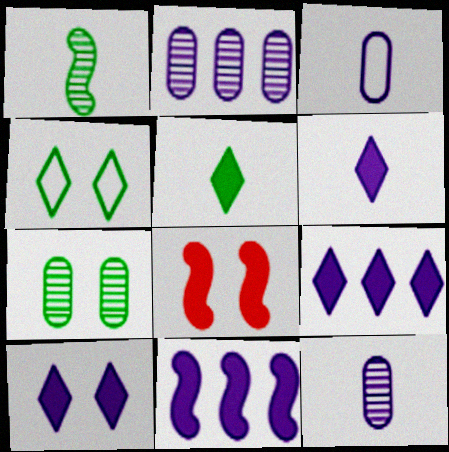[[6, 9, 10]]